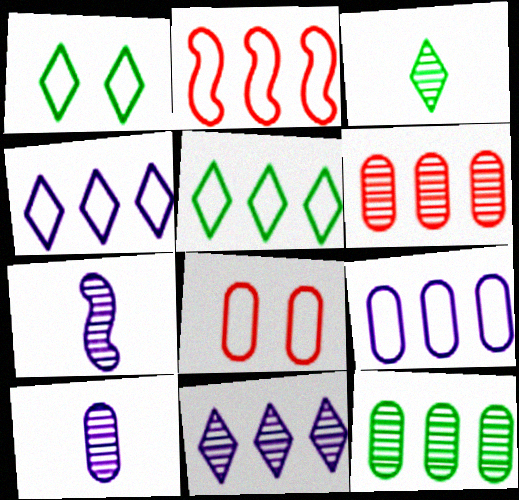[[2, 5, 9]]